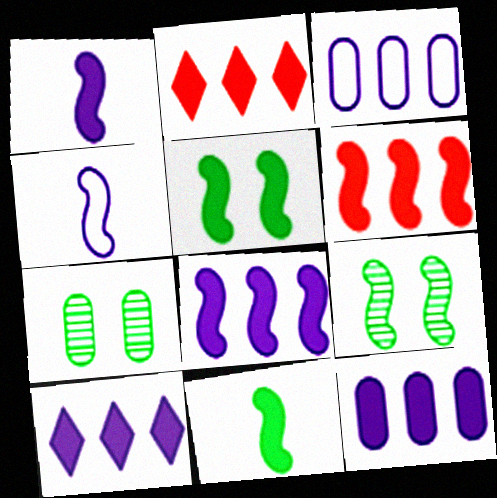[[1, 5, 6], 
[2, 4, 7], 
[4, 6, 9], 
[8, 10, 12]]